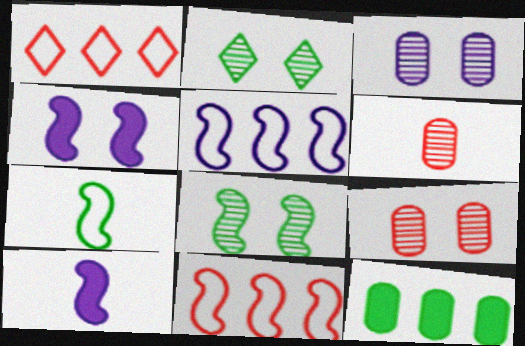[[2, 7, 12], 
[8, 10, 11]]